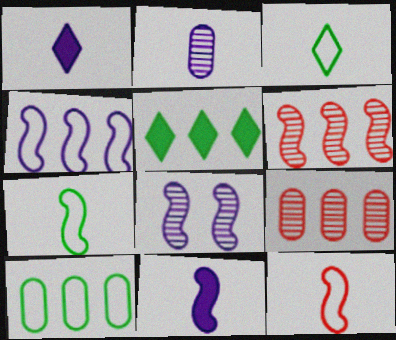[[4, 5, 9], 
[4, 8, 11]]